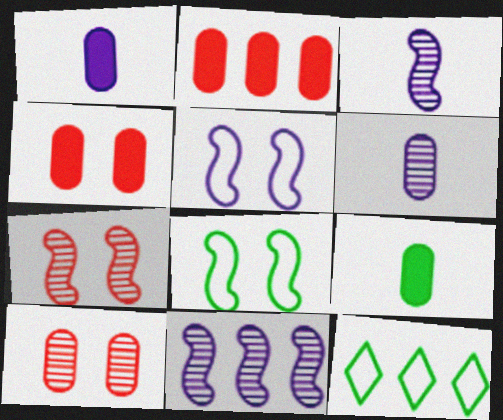[[1, 7, 12], 
[2, 11, 12], 
[3, 4, 12]]